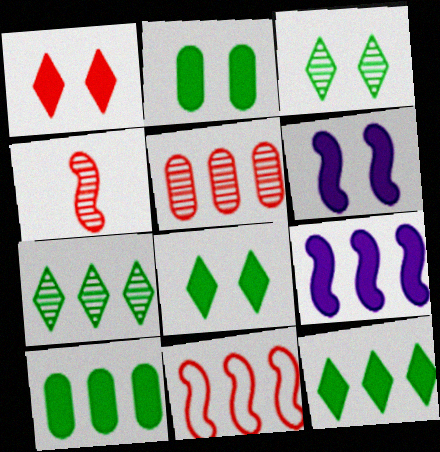[[1, 2, 6]]